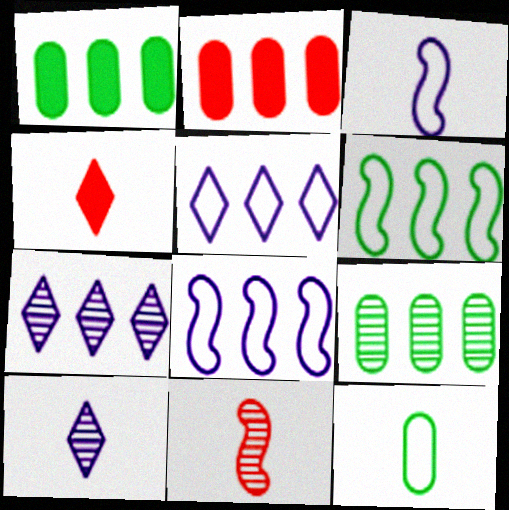[[2, 6, 7]]